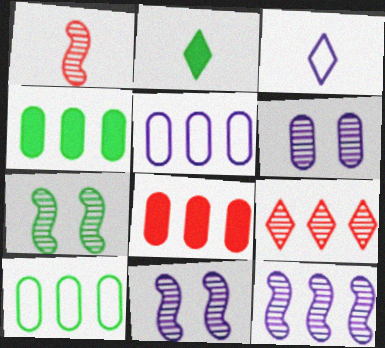[[1, 7, 12], 
[2, 7, 10], 
[3, 7, 8]]